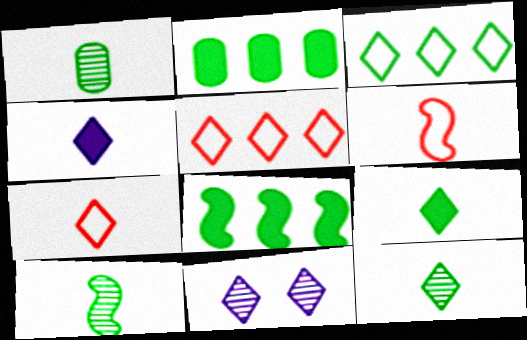[[1, 4, 6], 
[1, 10, 12], 
[2, 6, 11], 
[4, 7, 12], 
[5, 9, 11]]